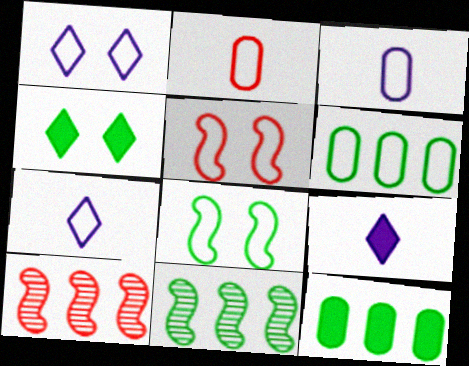[[3, 4, 10], 
[5, 6, 7]]